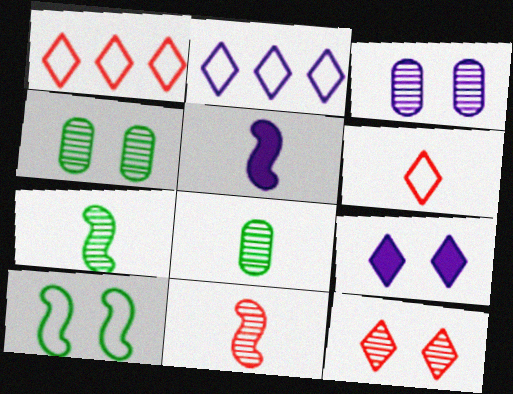[[1, 4, 5], 
[2, 3, 5], 
[5, 6, 8]]